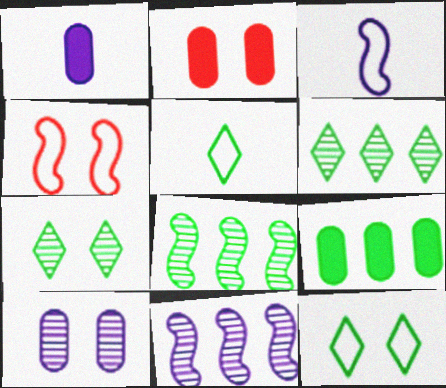[[1, 2, 9], 
[1, 4, 6], 
[2, 3, 6], 
[2, 5, 11]]